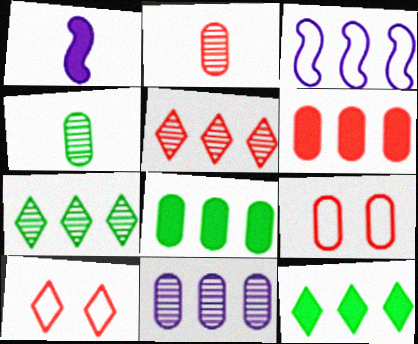[[1, 7, 9], 
[2, 6, 9], 
[3, 5, 8], 
[3, 6, 7]]